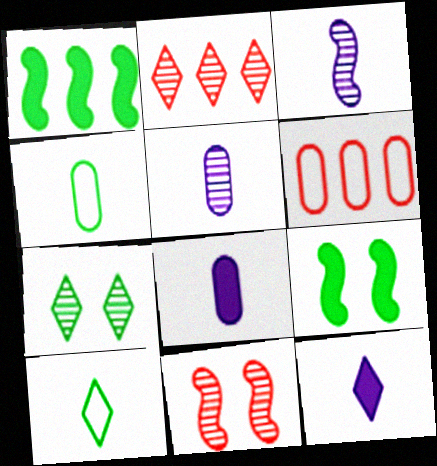[[1, 4, 7]]